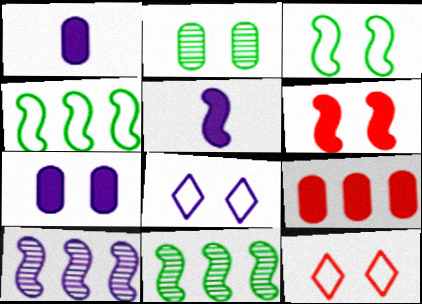[[1, 8, 10], 
[1, 11, 12], 
[2, 6, 8]]